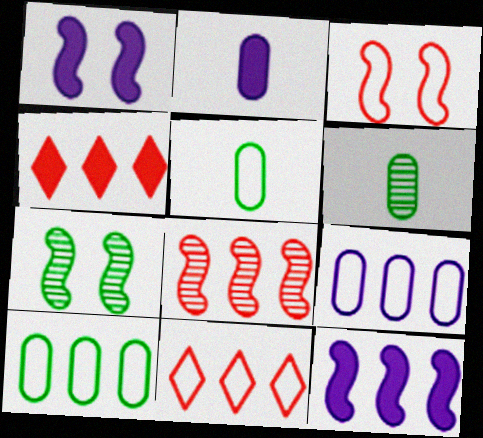[[1, 3, 7], 
[1, 6, 11], 
[2, 7, 11]]